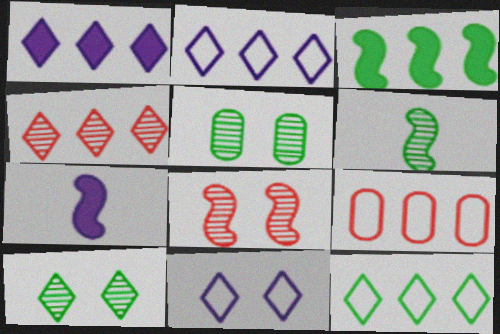[[1, 4, 12], 
[7, 9, 10]]